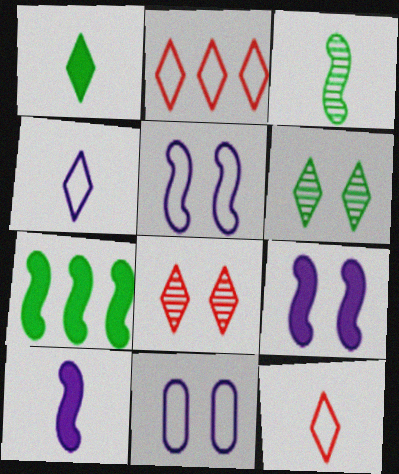[]